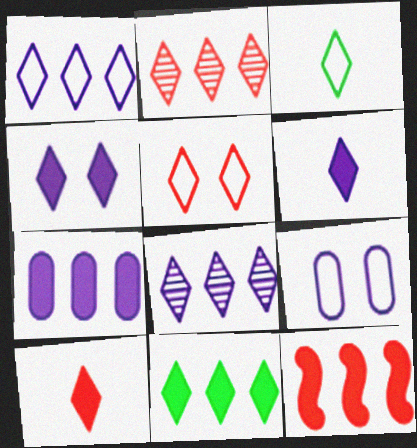[[1, 2, 11], 
[1, 3, 5], 
[2, 3, 4], 
[2, 5, 10], 
[4, 10, 11], 
[7, 11, 12]]